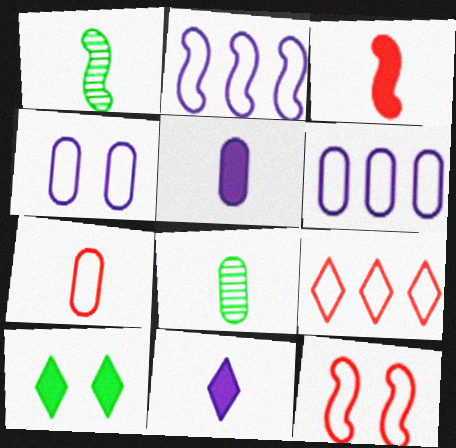[[1, 7, 11], 
[5, 7, 8], 
[7, 9, 12]]